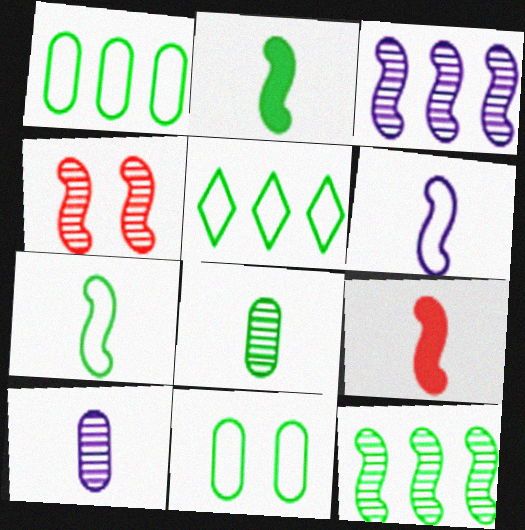[[5, 7, 11]]